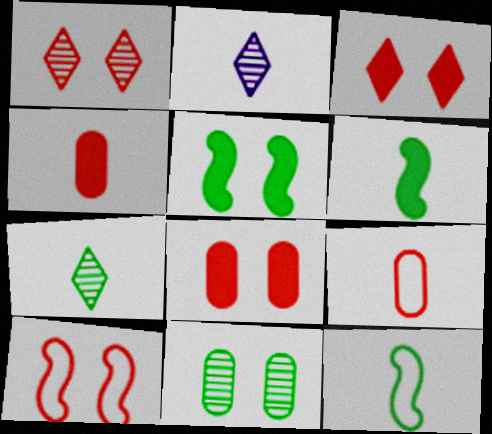[[1, 8, 10], 
[2, 4, 12], 
[2, 6, 9]]